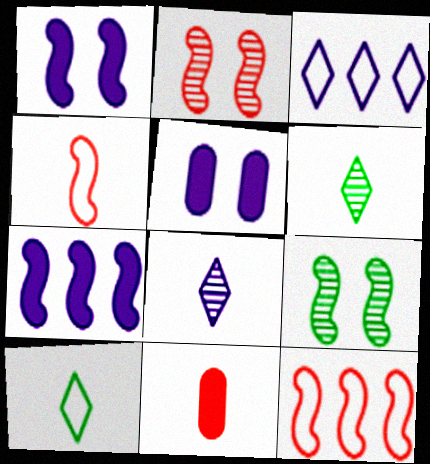[[3, 9, 11], 
[4, 7, 9], 
[5, 6, 12]]